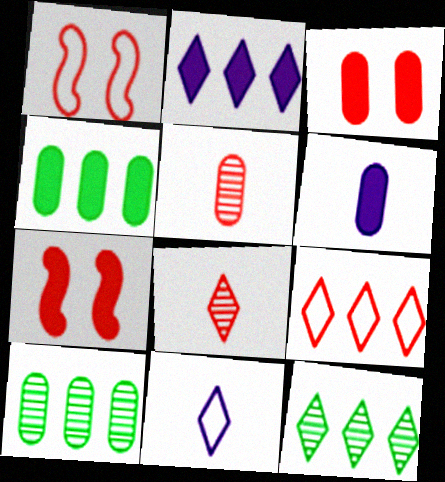[[1, 6, 12], 
[2, 9, 12], 
[3, 4, 6], 
[5, 7, 9], 
[7, 10, 11]]